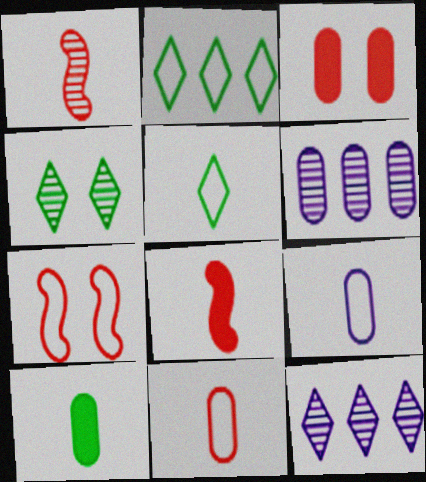[[1, 4, 6], 
[2, 7, 9], 
[7, 10, 12]]